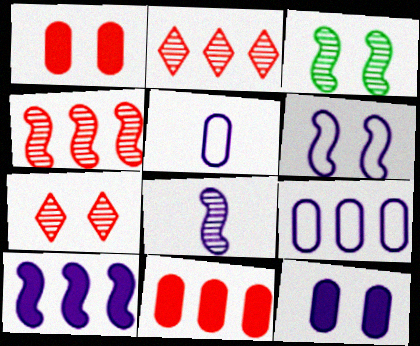[[3, 4, 8], 
[6, 8, 10]]